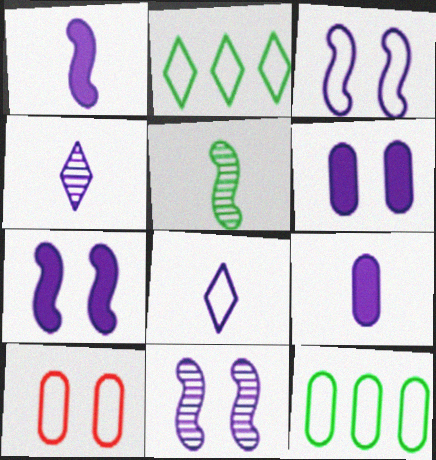[[3, 7, 11]]